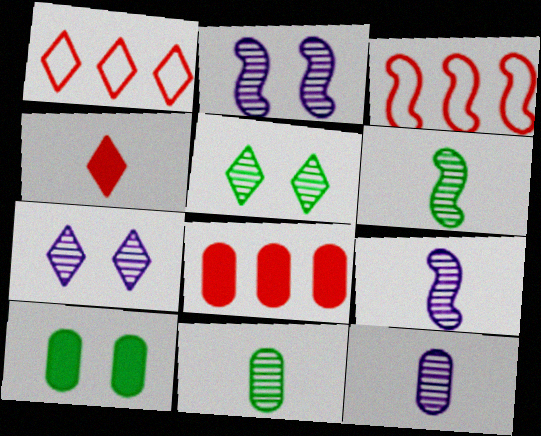[[1, 9, 10]]